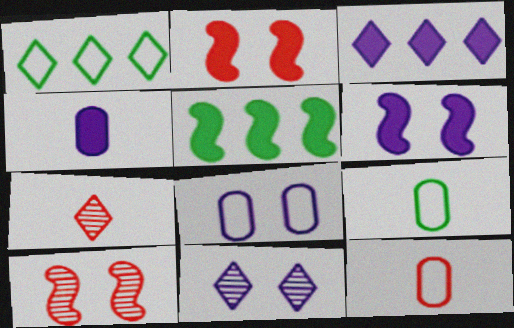[[1, 4, 10], 
[3, 4, 6], 
[3, 9, 10], 
[5, 7, 8], 
[5, 11, 12], 
[6, 8, 11]]